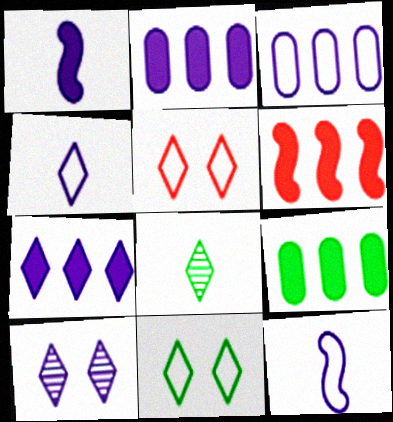[[1, 3, 10], 
[2, 10, 12], 
[4, 7, 10], 
[5, 7, 8], 
[6, 7, 9]]